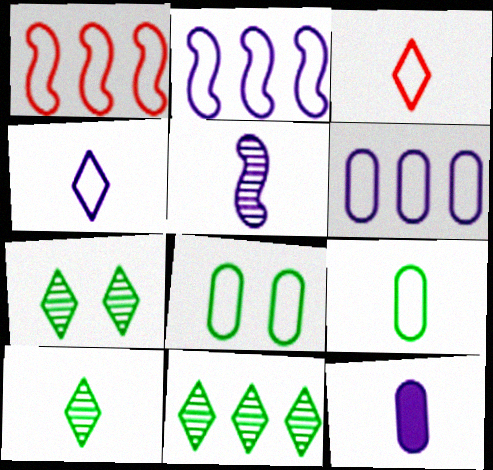[[1, 4, 8], 
[1, 7, 12], 
[2, 3, 8], 
[4, 5, 12], 
[7, 10, 11]]